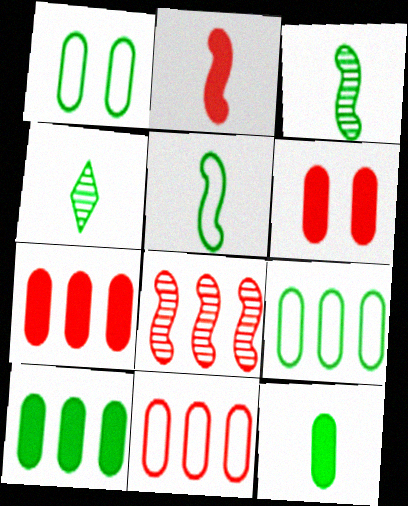[[4, 5, 12]]